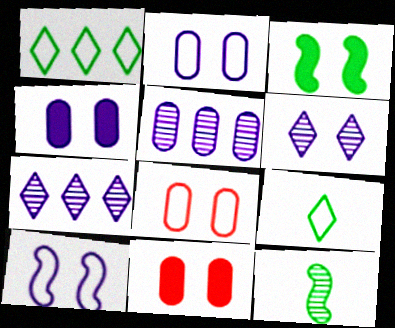[[3, 6, 8], 
[4, 6, 10]]